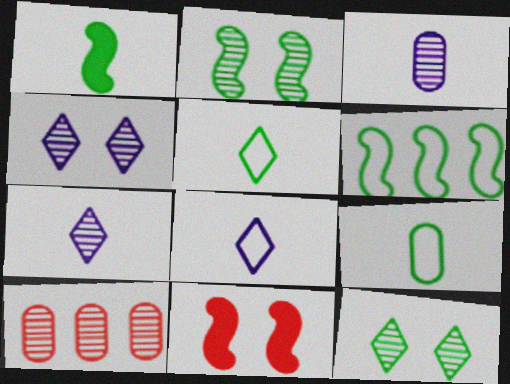[[1, 2, 6], 
[2, 7, 10]]